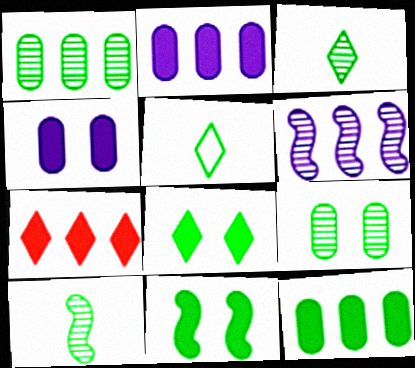[[1, 5, 11]]